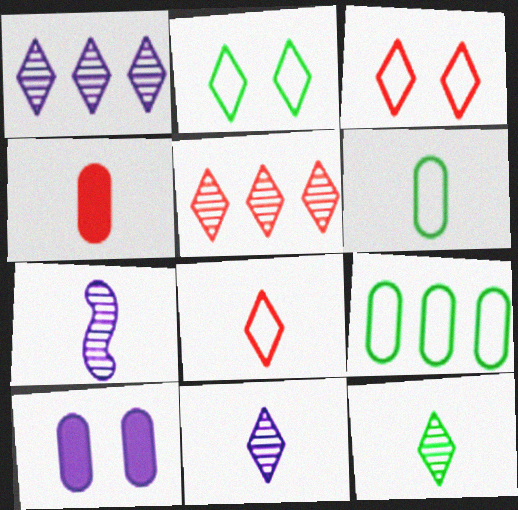[]